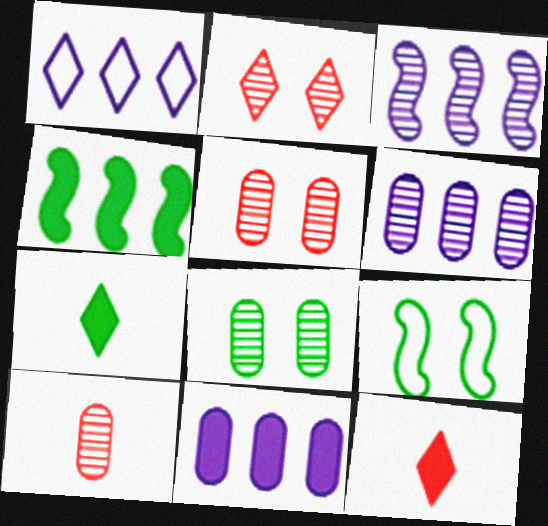[[1, 2, 7], 
[1, 3, 11], 
[6, 8, 10], 
[6, 9, 12]]